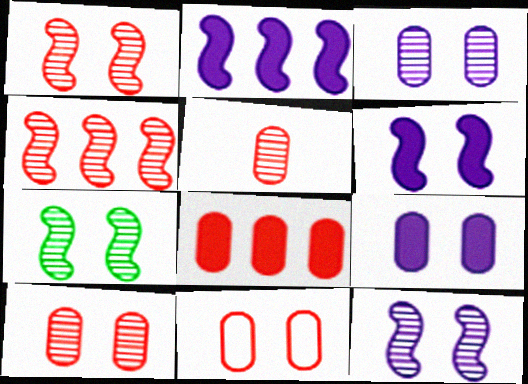[[1, 7, 12], 
[5, 8, 11]]